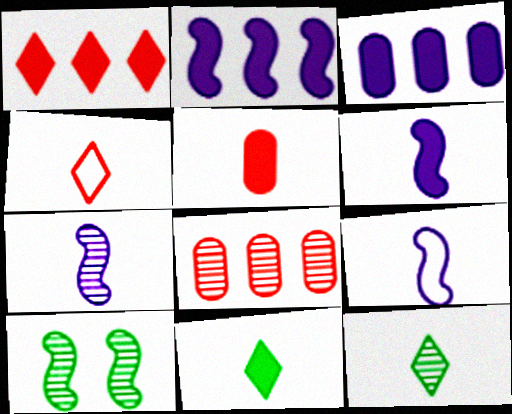[[3, 4, 10], 
[5, 6, 11], 
[5, 9, 12], 
[6, 7, 9]]